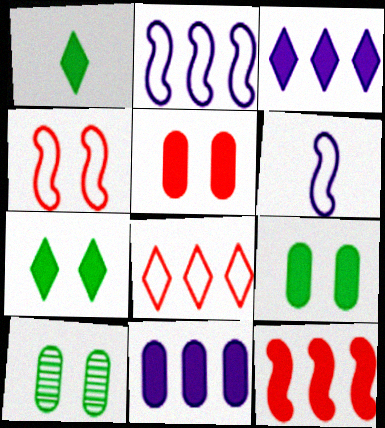[]